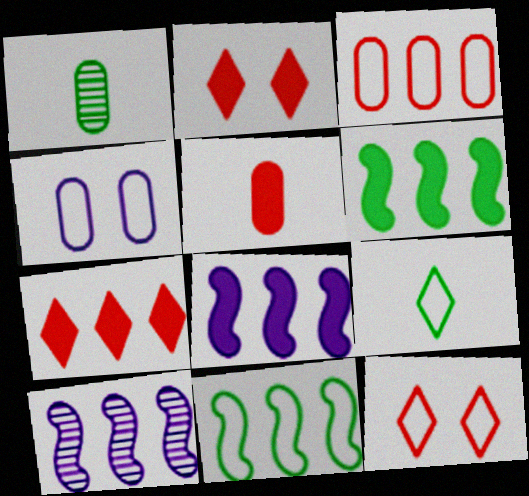[[1, 8, 12]]